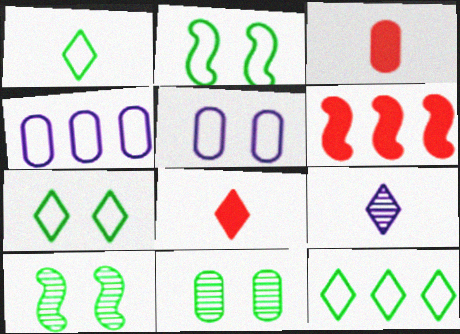[[1, 7, 12], 
[1, 8, 9], 
[3, 4, 11], 
[4, 8, 10]]